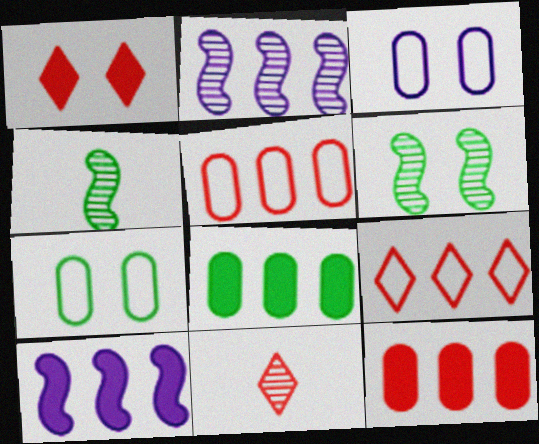[[1, 3, 6], 
[1, 9, 11], 
[2, 8, 9], 
[7, 10, 11]]